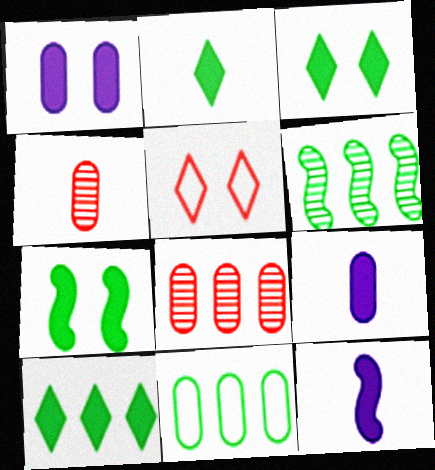[[1, 4, 11], 
[2, 3, 10], 
[5, 6, 9], 
[6, 10, 11]]